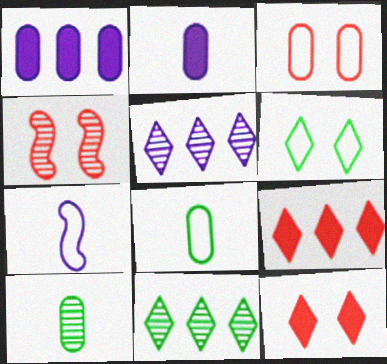[[1, 3, 10], 
[3, 4, 12], 
[4, 5, 10]]